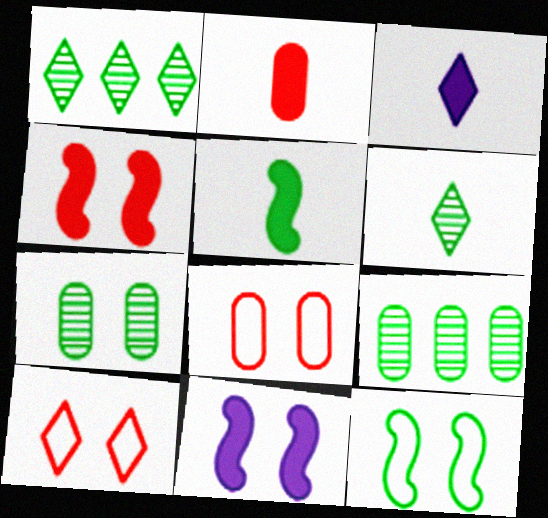[[1, 3, 10], 
[2, 3, 5], 
[7, 10, 11]]